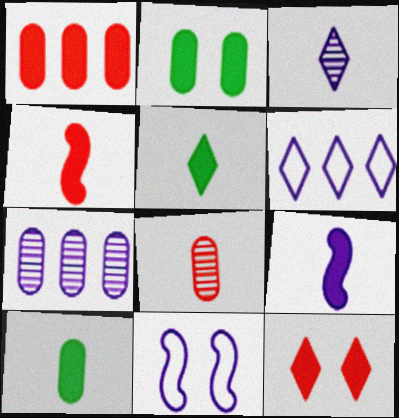[[1, 4, 12]]